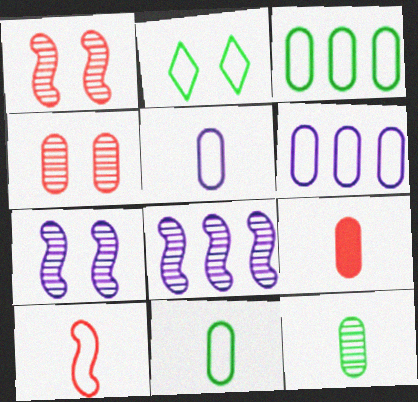[[2, 6, 10], 
[2, 8, 9], 
[5, 9, 12]]